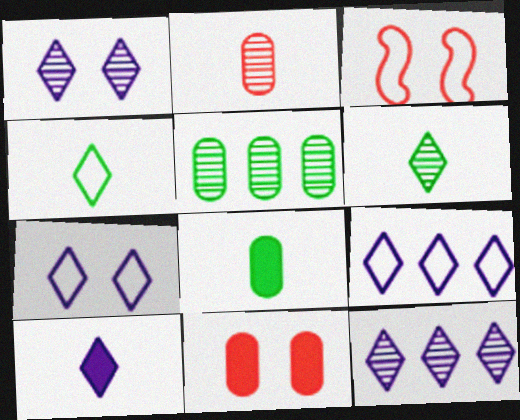[[1, 9, 10], 
[3, 5, 10], 
[3, 8, 12], 
[7, 10, 12]]